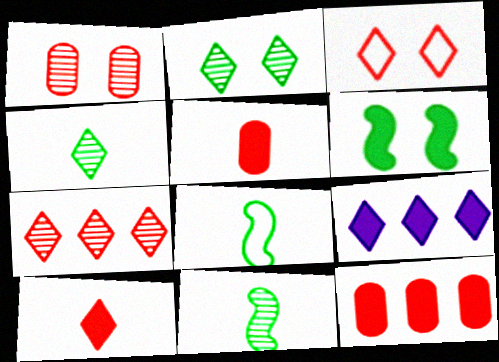[[1, 8, 9], 
[3, 4, 9], 
[3, 7, 10], 
[5, 6, 9]]